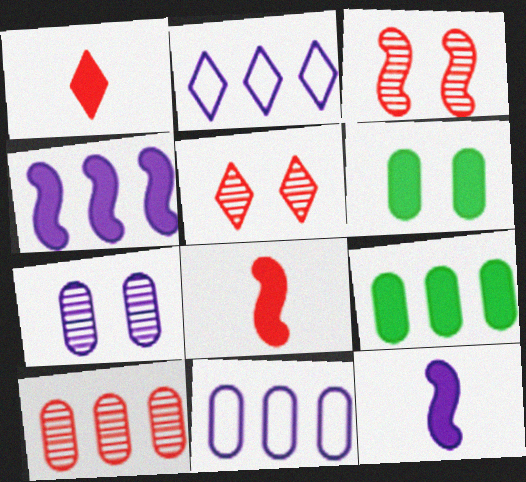[[1, 4, 6], 
[2, 7, 12], 
[9, 10, 11]]